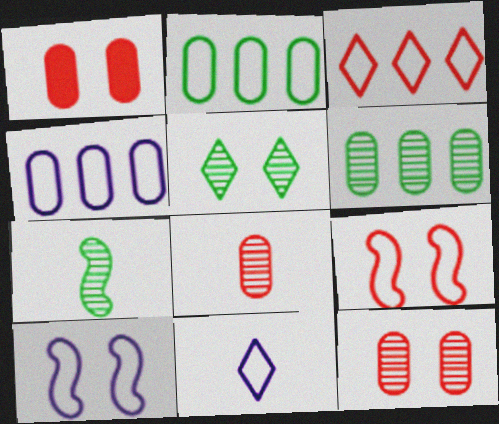[[1, 5, 10], 
[2, 9, 11], 
[4, 10, 11], 
[5, 6, 7]]